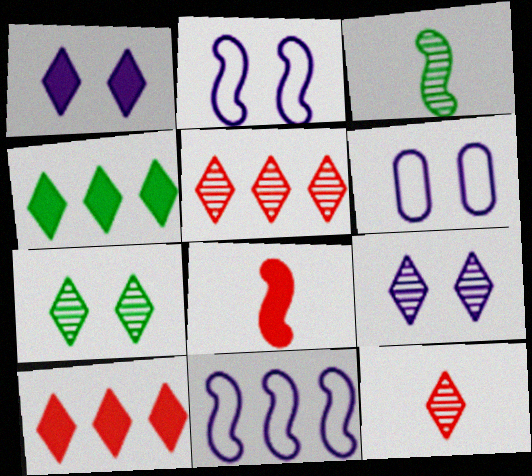[[3, 6, 10]]